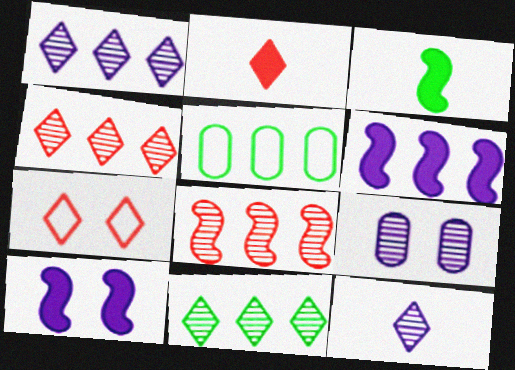[[1, 4, 11], 
[2, 4, 7], 
[4, 5, 6]]